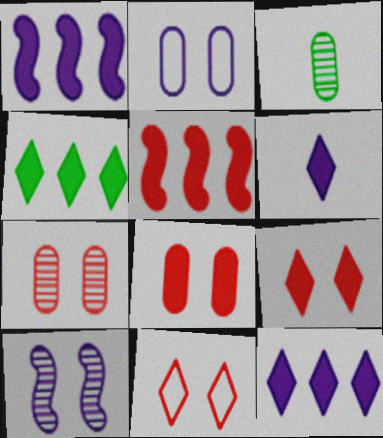[[1, 3, 11], 
[4, 6, 9]]